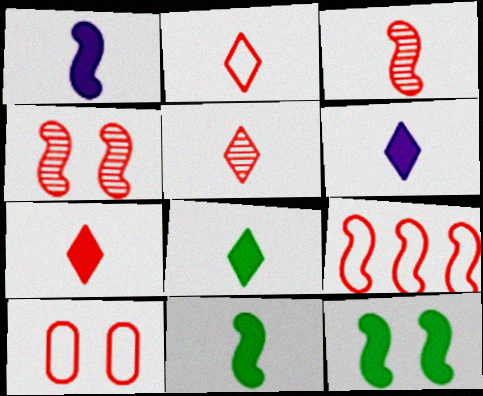[[2, 5, 7], 
[2, 9, 10], 
[6, 7, 8]]